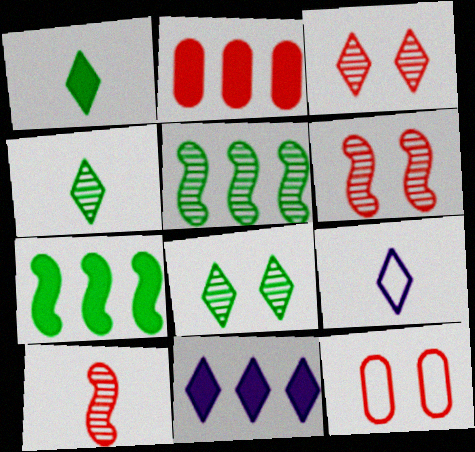[[2, 7, 11]]